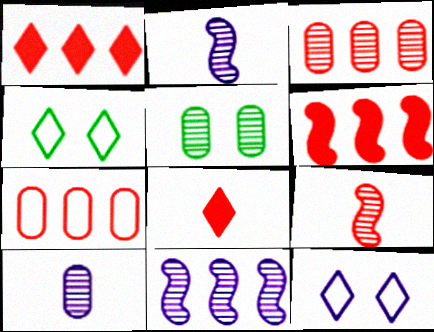[[3, 5, 10], 
[4, 6, 10]]